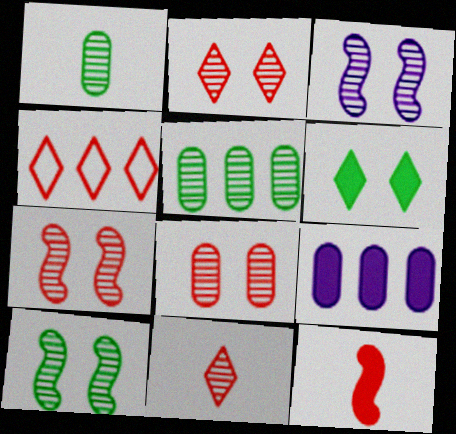[[2, 7, 8], 
[3, 5, 11], 
[3, 7, 10], 
[4, 8, 12], 
[6, 9, 12]]